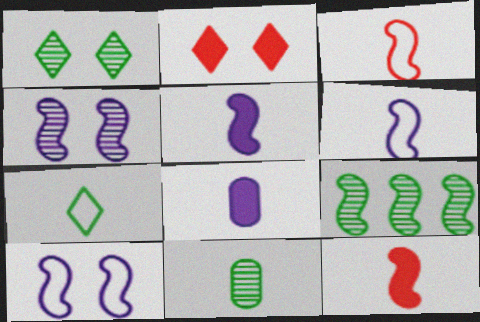[[1, 9, 11], 
[9, 10, 12]]